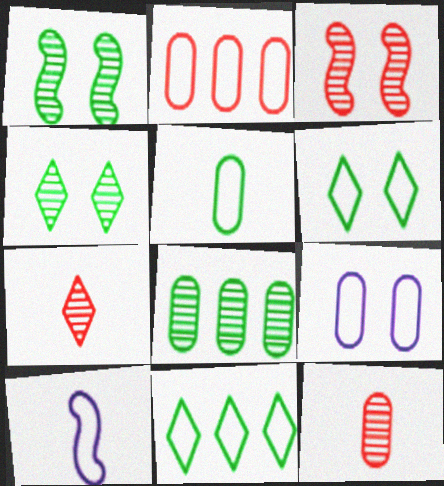[[2, 5, 9], 
[2, 6, 10]]